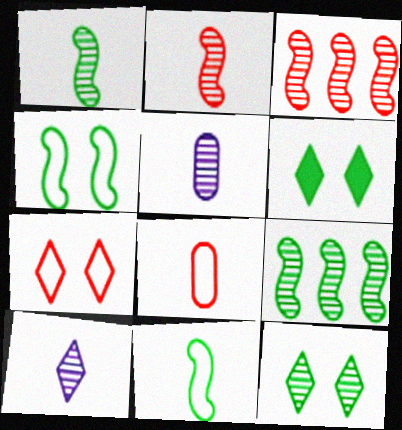[[3, 5, 12]]